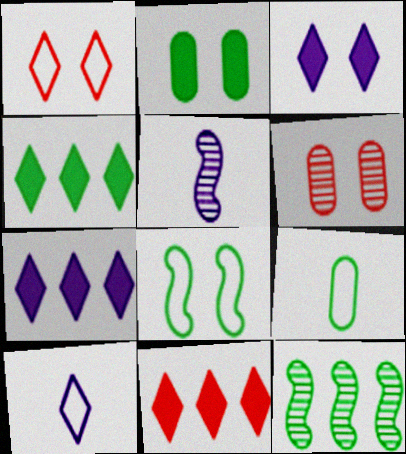[[3, 6, 8], 
[4, 7, 11]]